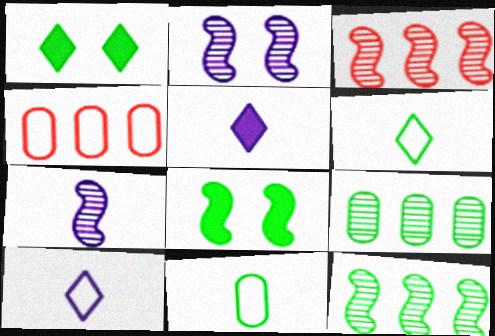[[1, 4, 7], 
[1, 11, 12], 
[6, 8, 9]]